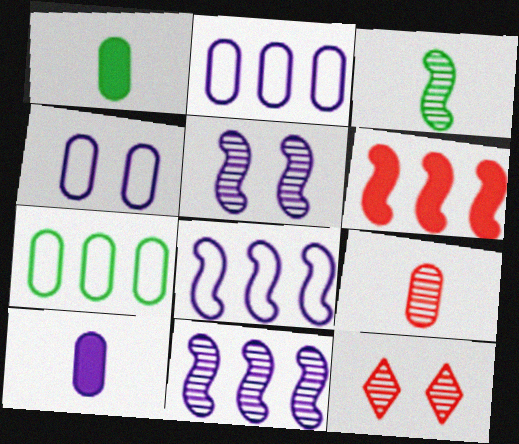[[1, 8, 12]]